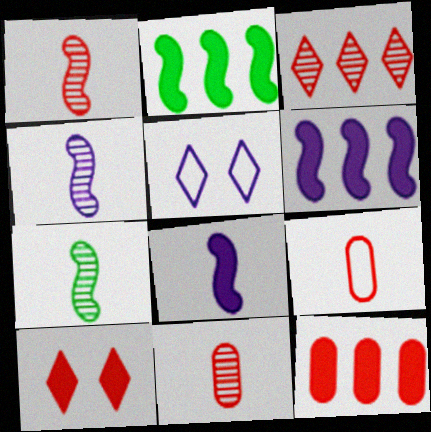[[1, 4, 7], 
[2, 5, 11], 
[5, 7, 12]]